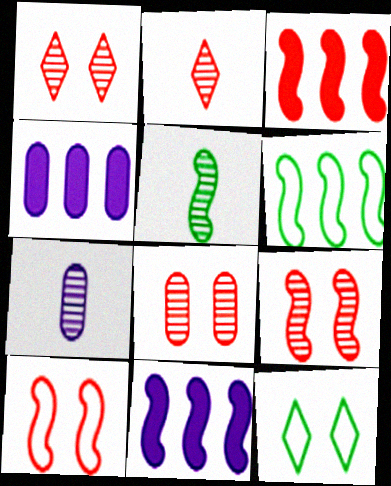[[1, 8, 9], 
[2, 5, 7], 
[3, 7, 12], 
[5, 10, 11]]